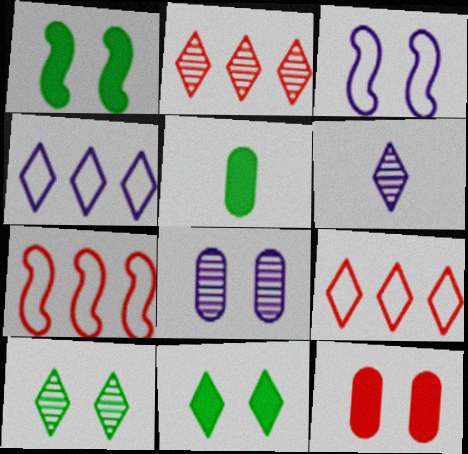[[2, 3, 5], 
[2, 6, 10], 
[3, 10, 12], 
[6, 9, 11]]